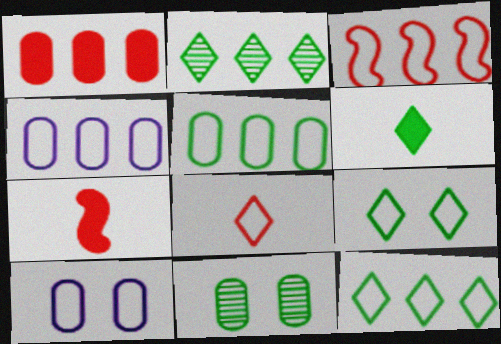[[2, 6, 9], 
[2, 7, 10], 
[3, 4, 12]]